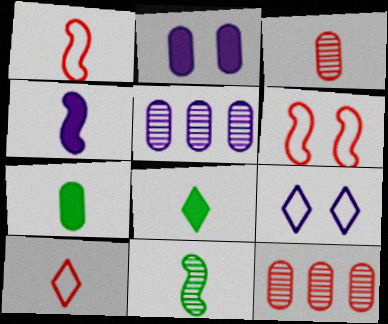[[1, 4, 11], 
[4, 5, 9], 
[5, 6, 8]]